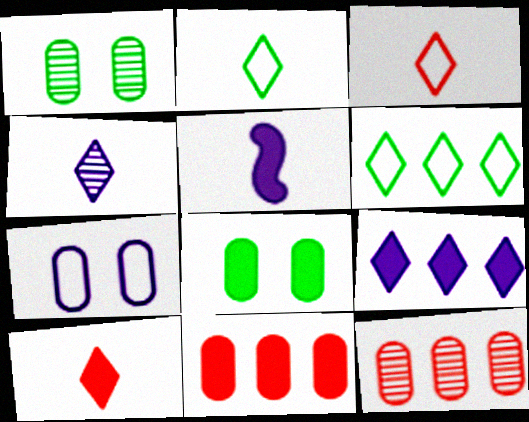[[2, 4, 10]]